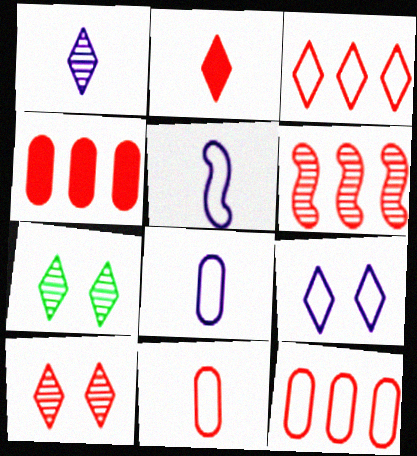[[2, 3, 10], 
[3, 4, 6], 
[4, 5, 7]]